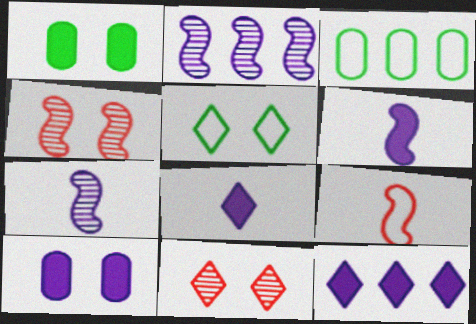[[3, 4, 8], 
[3, 6, 11], 
[4, 5, 10], 
[6, 10, 12]]